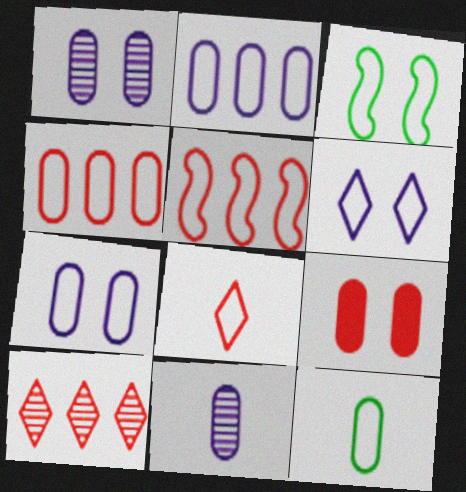[[2, 3, 8], 
[4, 7, 12], 
[5, 6, 12]]